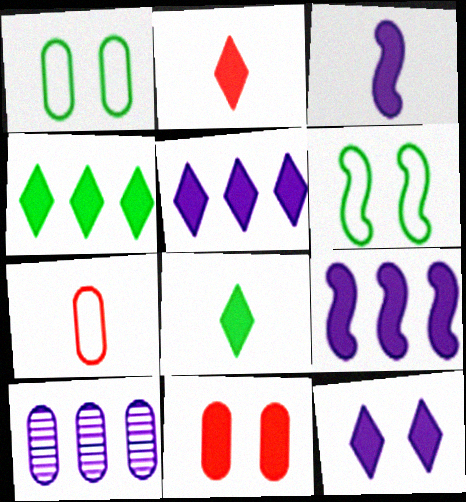[[2, 4, 12], 
[2, 6, 10], 
[3, 4, 11], 
[8, 9, 11]]